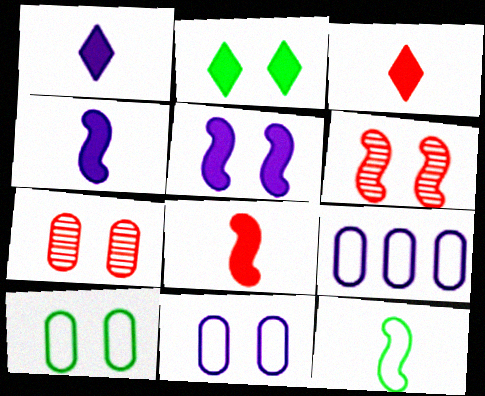[[2, 6, 11]]